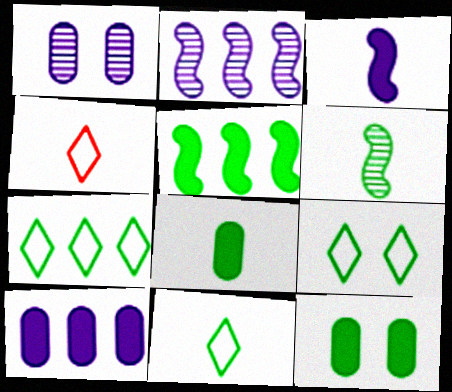[[1, 4, 5], 
[2, 4, 12], 
[6, 7, 12], 
[6, 8, 11], 
[7, 9, 11]]